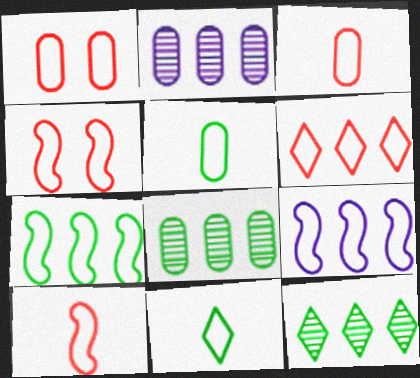[[1, 6, 10], 
[1, 9, 11], 
[3, 4, 6]]